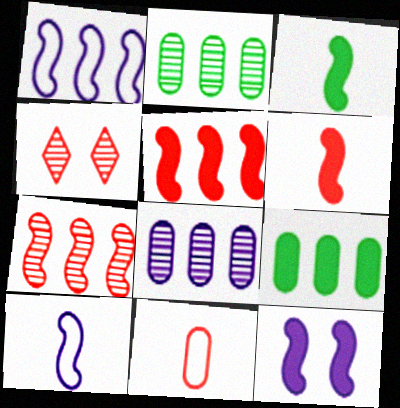[[3, 5, 12], 
[4, 5, 11], 
[4, 9, 10]]